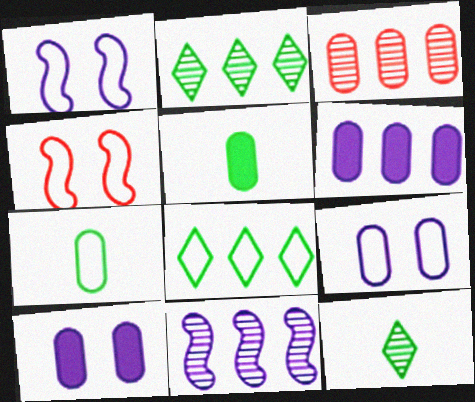[[2, 3, 11], 
[3, 5, 9], 
[3, 7, 10], 
[4, 6, 12]]